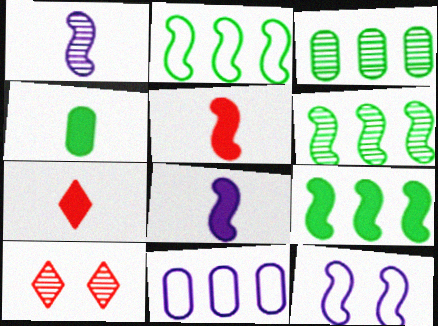[[1, 3, 10], 
[2, 6, 9], 
[3, 7, 12], 
[4, 7, 8], 
[5, 6, 12]]